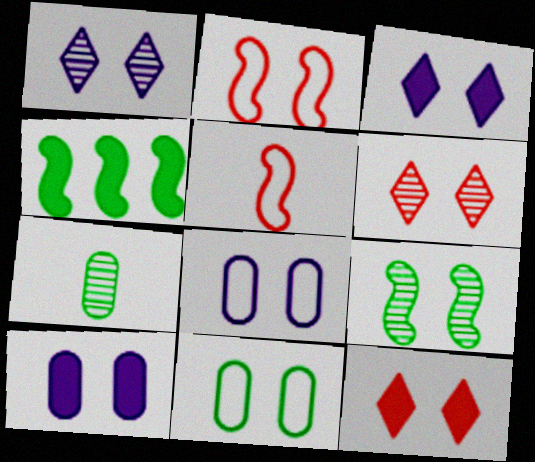[[8, 9, 12]]